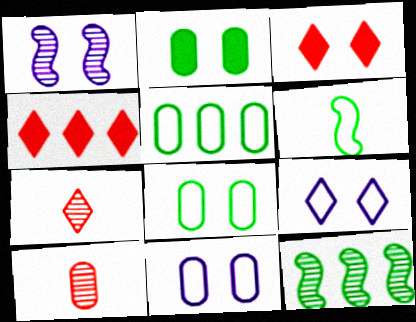[[1, 3, 8]]